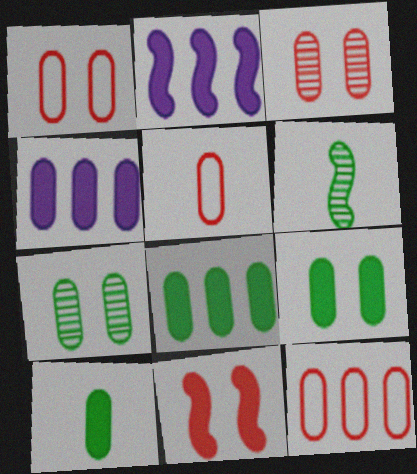[[1, 5, 12], 
[4, 5, 7], 
[8, 9, 10]]